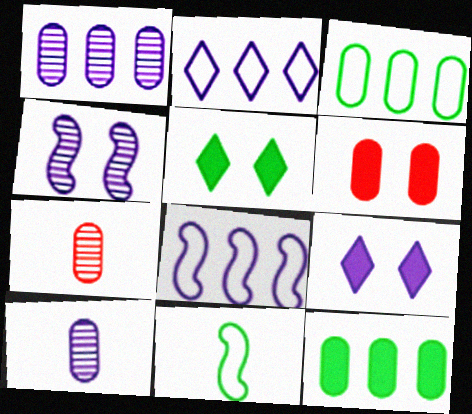[[3, 6, 10], 
[5, 7, 8], 
[8, 9, 10]]